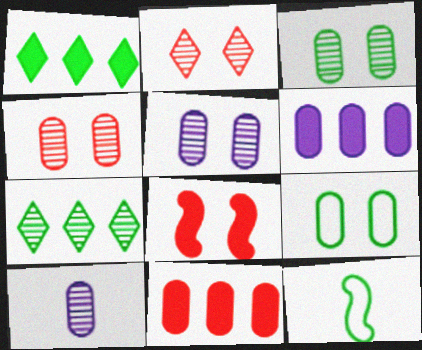[[1, 3, 12], 
[2, 6, 12], 
[3, 4, 5], 
[9, 10, 11]]